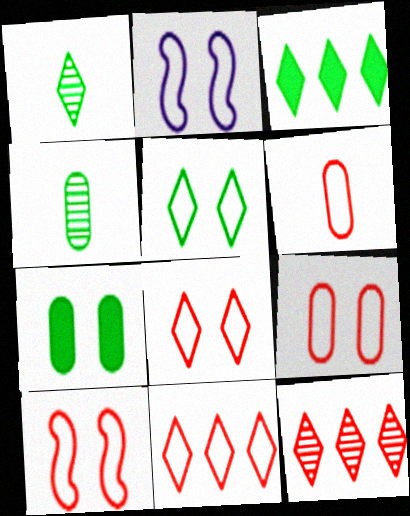[[1, 3, 5], 
[2, 5, 9], 
[6, 10, 11], 
[8, 9, 10]]